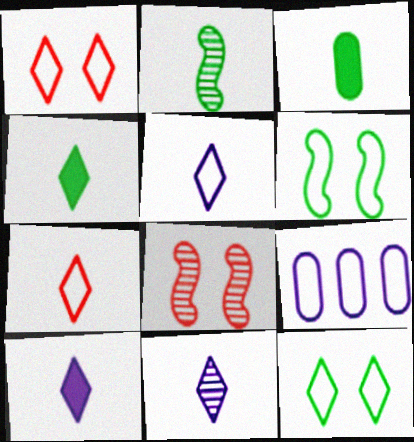[[4, 7, 11], 
[4, 8, 9], 
[5, 10, 11], 
[6, 7, 9]]